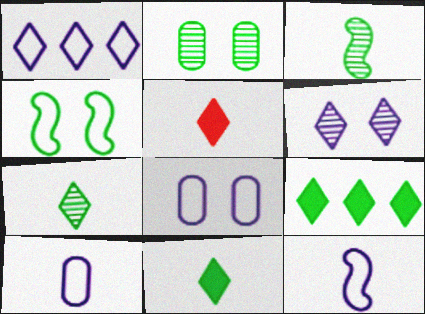[[1, 8, 12], 
[3, 5, 10]]